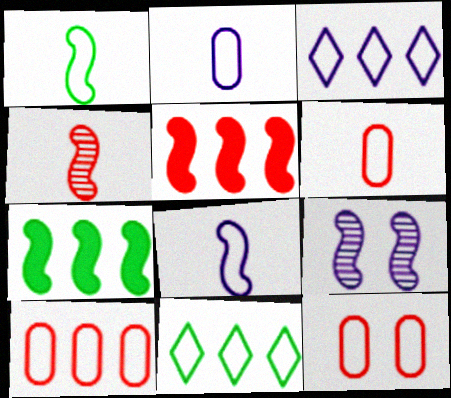[[1, 3, 12], 
[1, 5, 9], 
[6, 10, 12], 
[8, 11, 12]]